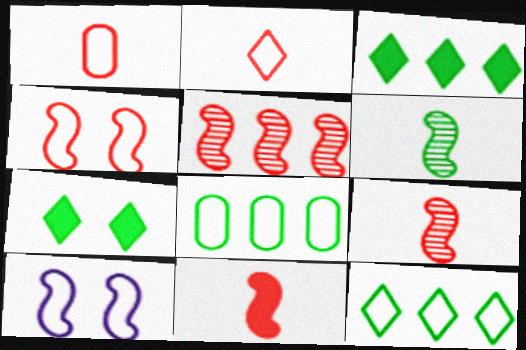[[1, 10, 12], 
[2, 8, 10], 
[4, 5, 11], 
[6, 7, 8]]